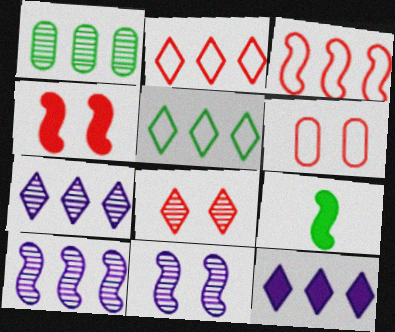[[1, 3, 12], 
[3, 9, 11], 
[4, 6, 8], 
[6, 7, 9]]